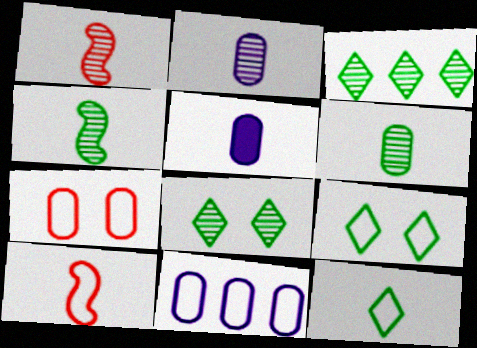[[1, 5, 12], 
[9, 10, 11]]